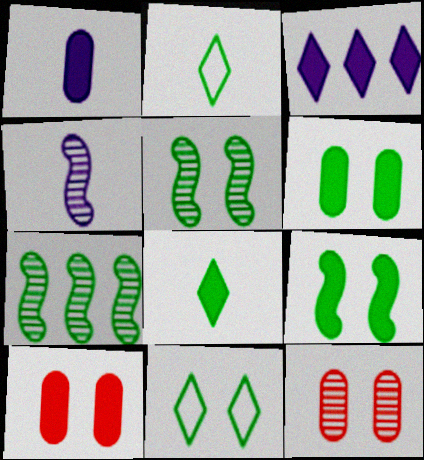[[2, 6, 7], 
[5, 6, 11]]